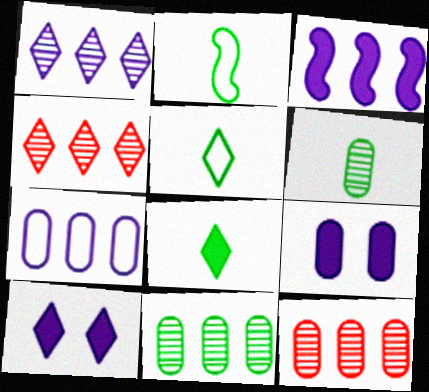[[1, 3, 7], 
[2, 4, 9], 
[2, 6, 8], 
[2, 10, 12], 
[4, 5, 10]]